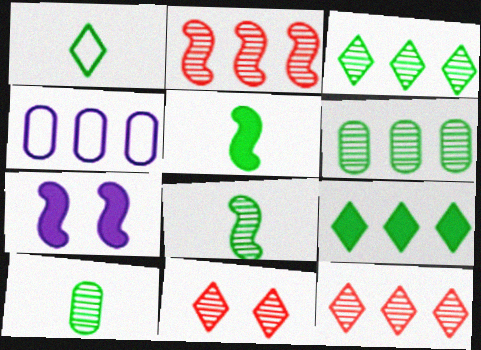[[1, 5, 10], 
[2, 4, 9], 
[4, 5, 11]]